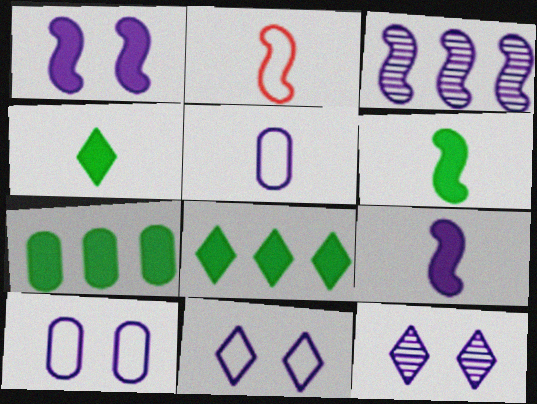[[1, 10, 12], 
[2, 7, 12]]